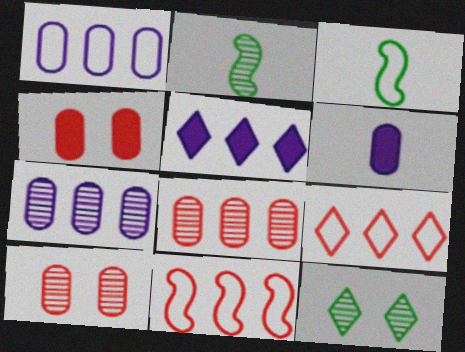[[3, 5, 10], 
[6, 11, 12]]